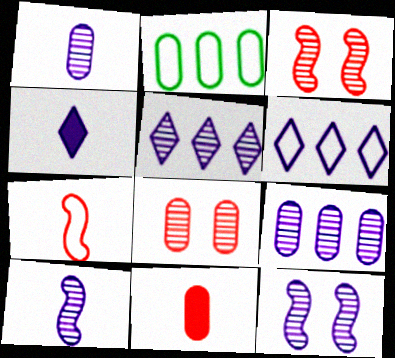[[1, 5, 12], 
[2, 3, 4]]